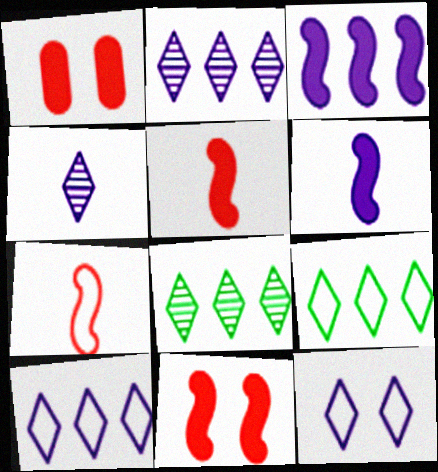[]